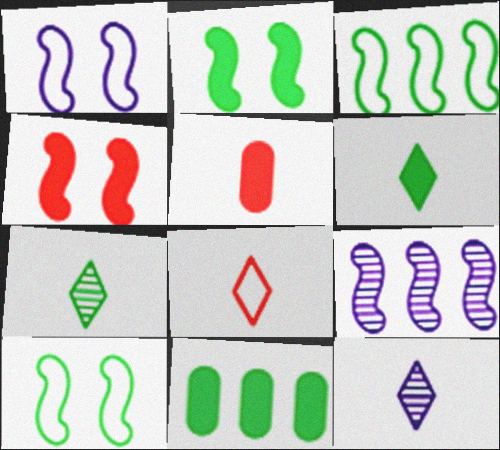[[2, 6, 11], 
[6, 8, 12], 
[7, 10, 11]]